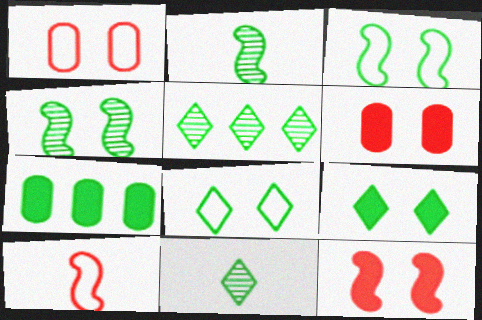[[2, 7, 8], 
[3, 7, 11]]